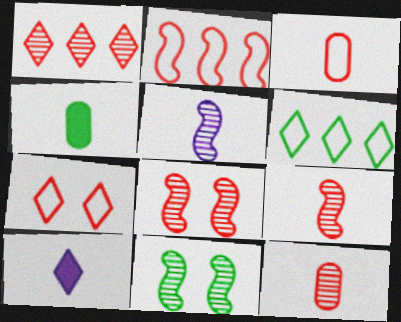[[1, 8, 12], 
[2, 3, 7], 
[4, 6, 11]]